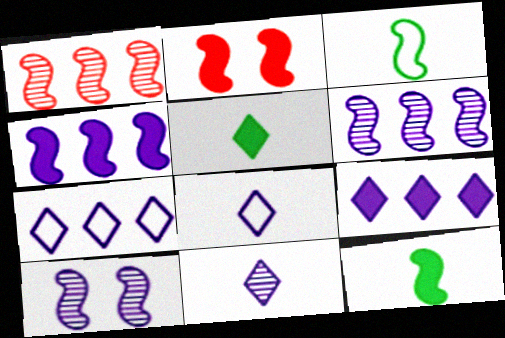[[2, 3, 6], 
[2, 4, 12]]